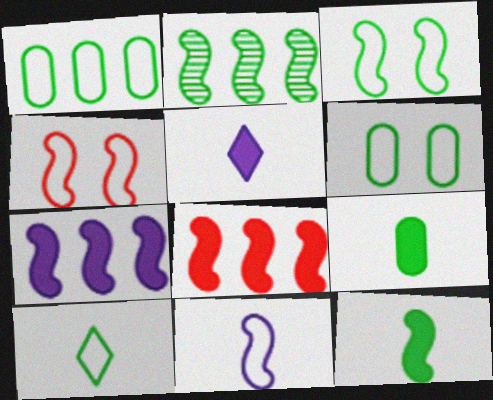[[1, 3, 10], 
[2, 3, 12]]